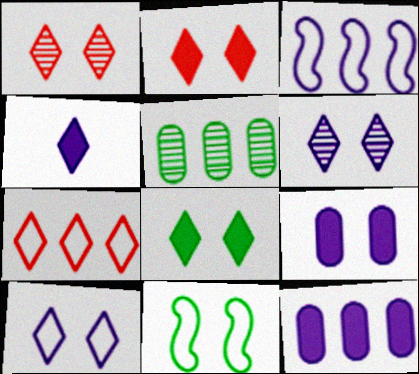[[1, 8, 10], 
[1, 9, 11]]